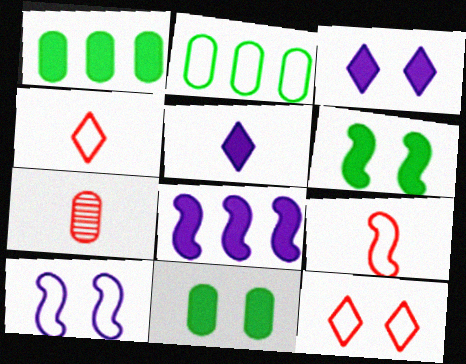[[2, 4, 10]]